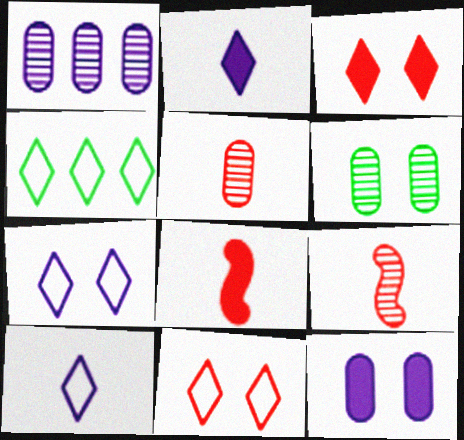[[1, 5, 6], 
[4, 9, 12], 
[4, 10, 11]]